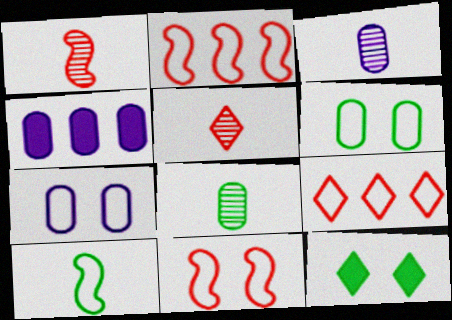[[2, 3, 12], 
[3, 4, 7], 
[7, 9, 10]]